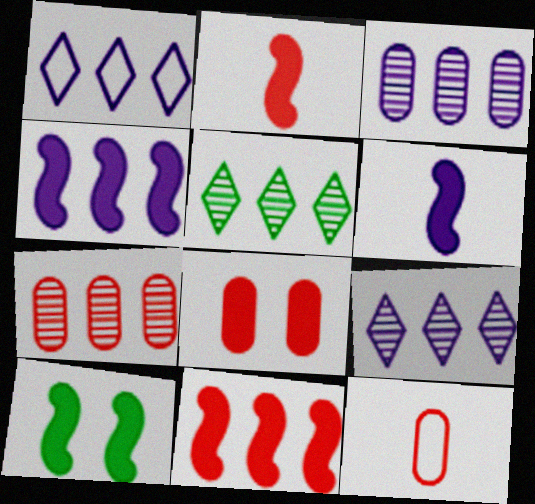[[1, 3, 4], 
[2, 4, 10], 
[6, 10, 11], 
[7, 8, 12], 
[9, 10, 12]]